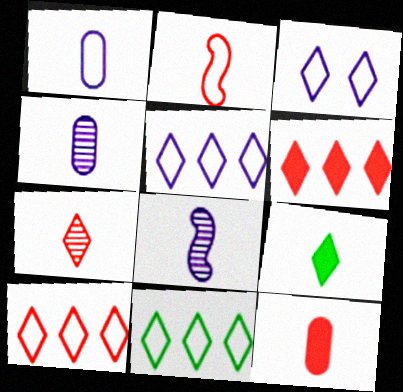[[2, 4, 9], 
[2, 7, 12], 
[5, 10, 11]]